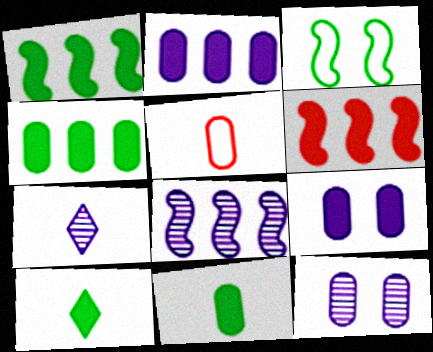[[4, 5, 12], 
[6, 9, 10], 
[7, 8, 12]]